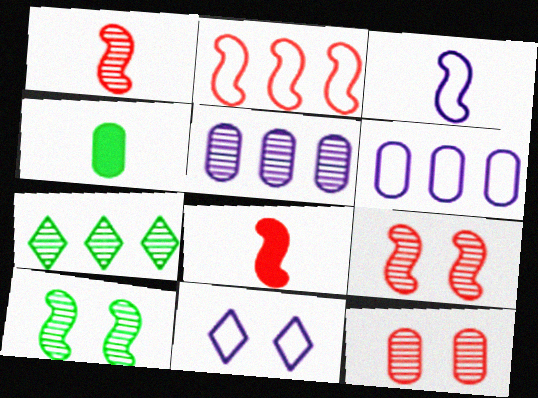[[2, 8, 9], 
[3, 6, 11], 
[4, 6, 12]]